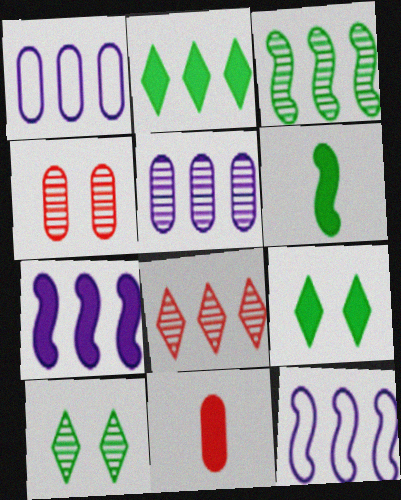[[3, 5, 8], 
[7, 9, 11], 
[10, 11, 12]]